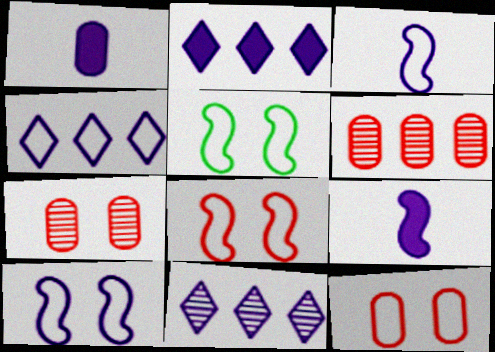[[1, 10, 11], 
[2, 4, 11], 
[5, 8, 10]]